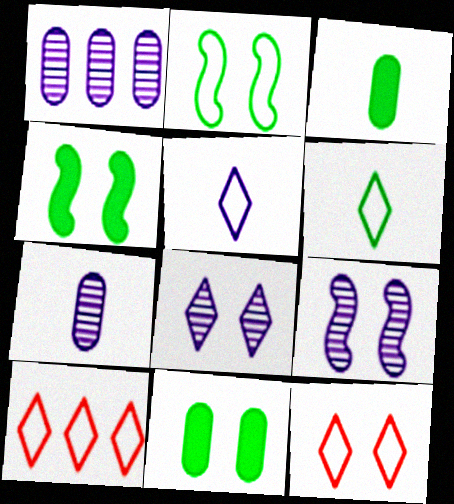[[3, 9, 10], 
[4, 7, 10], 
[9, 11, 12]]